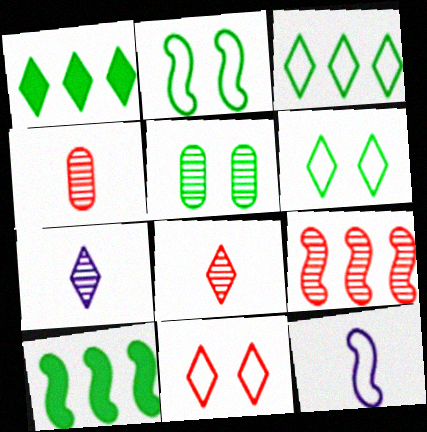[[1, 7, 11], 
[5, 7, 9]]